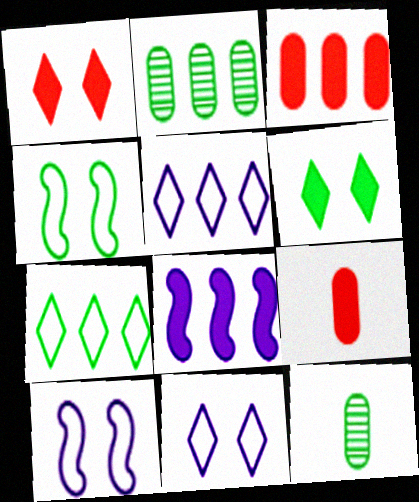[[6, 8, 9]]